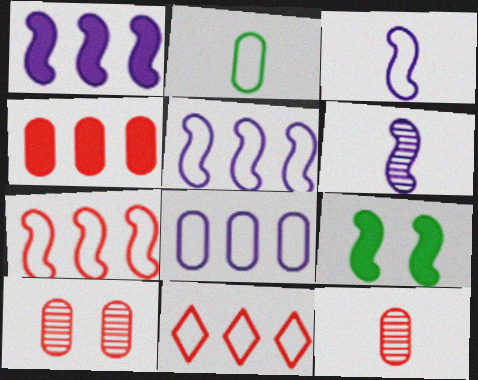[[6, 7, 9]]